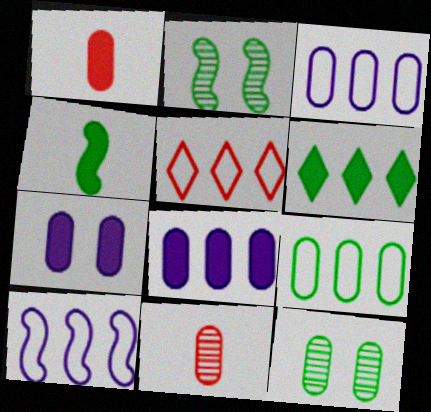[[1, 3, 12], 
[5, 9, 10], 
[7, 9, 11]]